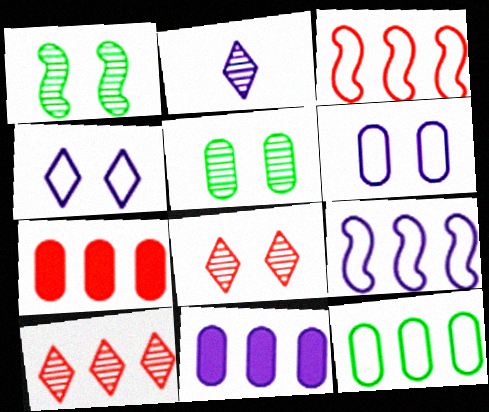[[3, 7, 10]]